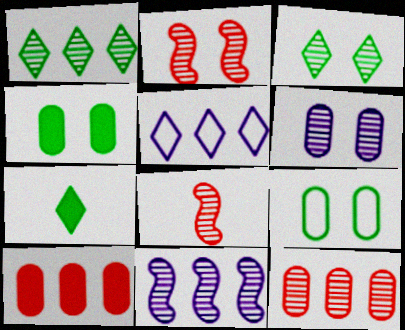[[1, 6, 8], 
[1, 11, 12], 
[2, 3, 6], 
[4, 5, 8]]